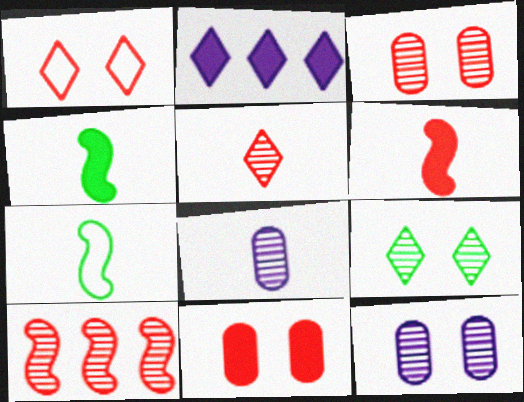[[2, 3, 7], 
[2, 4, 11], 
[3, 5, 10], 
[8, 9, 10]]